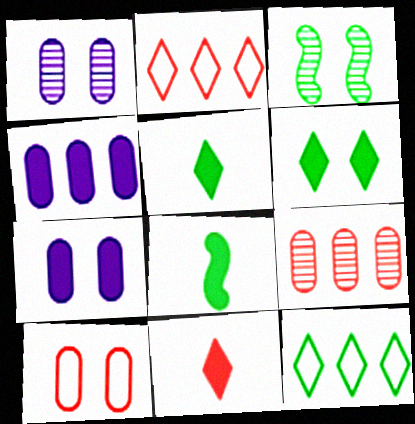[[1, 2, 8]]